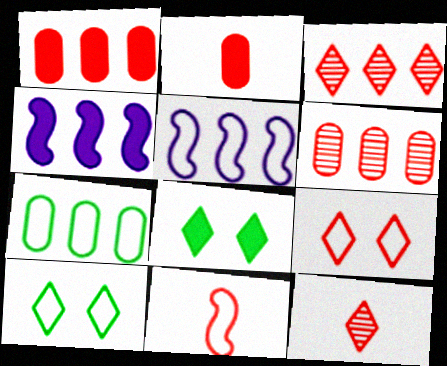[[2, 4, 8], 
[2, 11, 12], 
[3, 4, 7]]